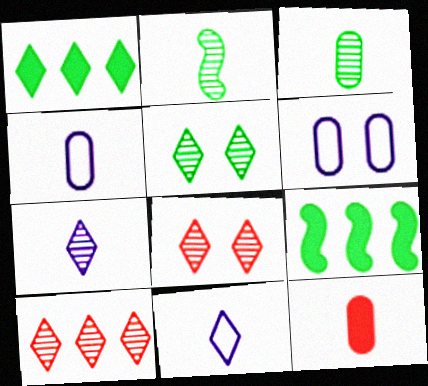[[1, 8, 11], 
[2, 11, 12], 
[3, 4, 12], 
[4, 8, 9], 
[5, 7, 10]]